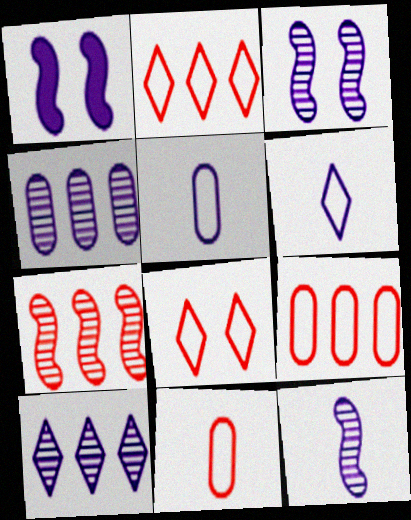[[1, 4, 6], 
[1, 5, 10]]